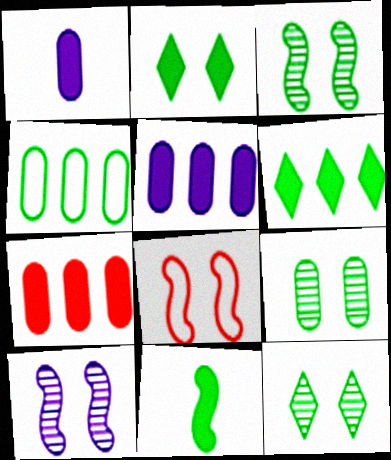[[3, 9, 12], 
[4, 11, 12]]